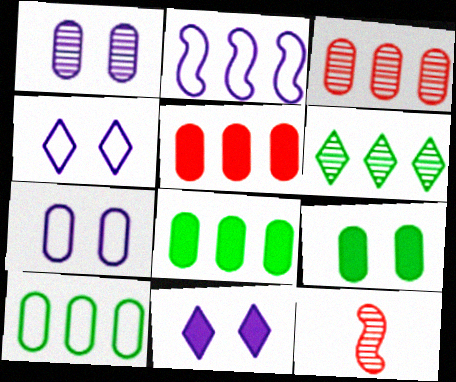[[1, 6, 12], 
[2, 5, 6], 
[4, 8, 12], 
[10, 11, 12]]